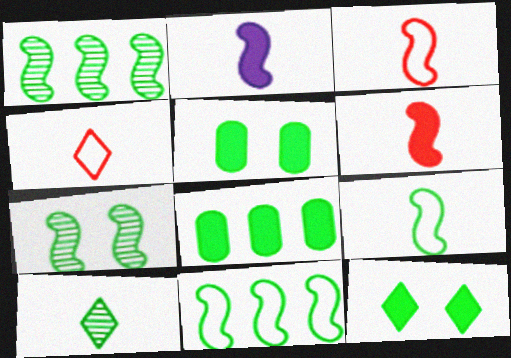[[5, 10, 11]]